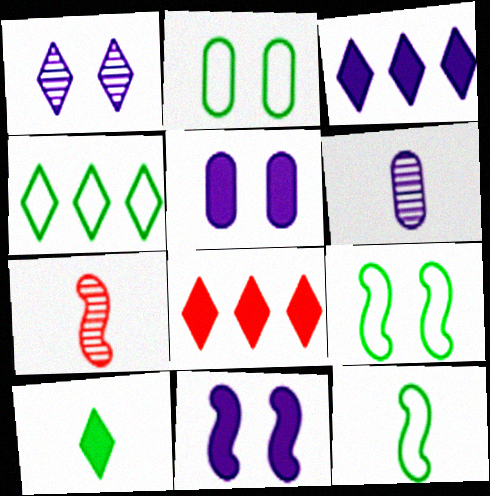[[2, 3, 7], 
[2, 4, 12], 
[4, 5, 7], 
[6, 8, 9]]